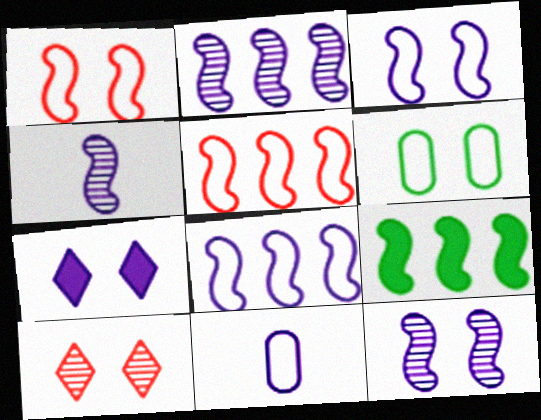[[1, 4, 9], 
[2, 4, 12], 
[2, 5, 9], 
[2, 7, 11], 
[9, 10, 11]]